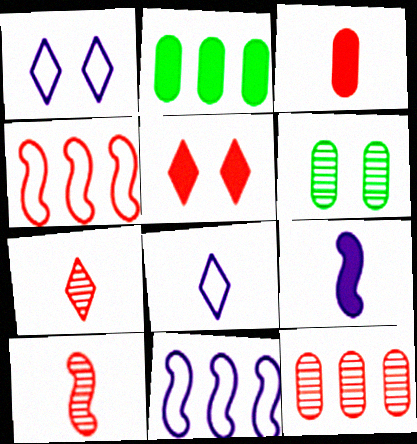[[1, 2, 10], 
[2, 5, 9]]